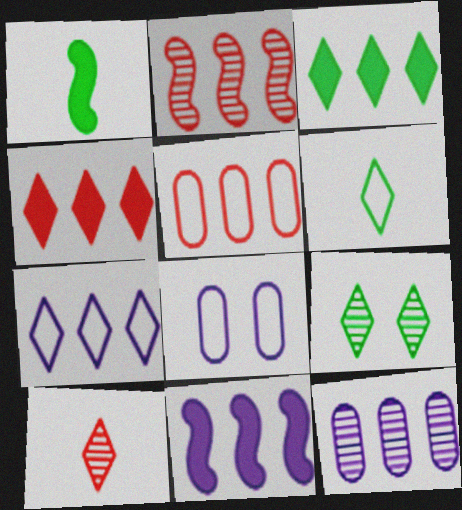[[2, 4, 5], 
[3, 6, 9], 
[7, 11, 12]]